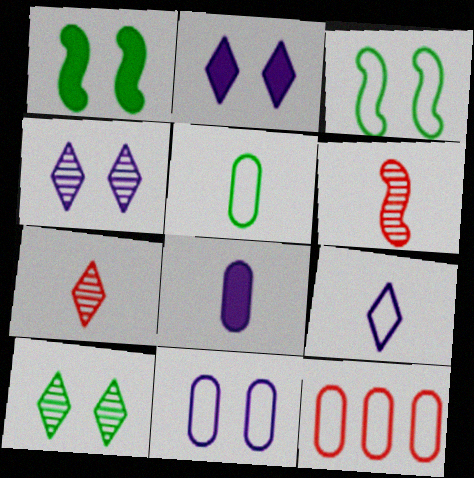[[3, 9, 12], 
[5, 11, 12]]